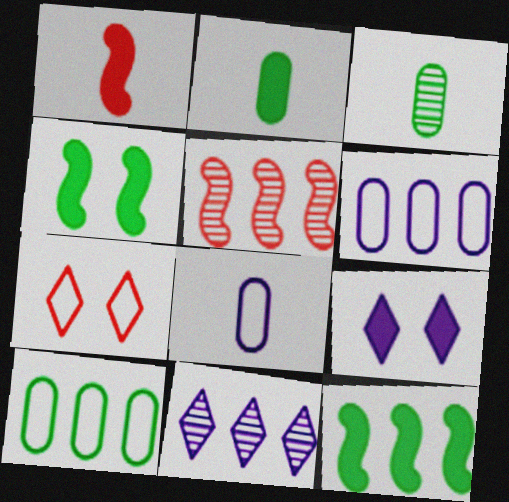[]